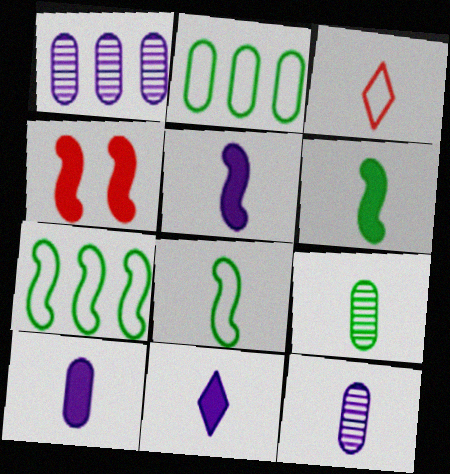[[3, 5, 9], 
[3, 6, 12], 
[5, 10, 11]]